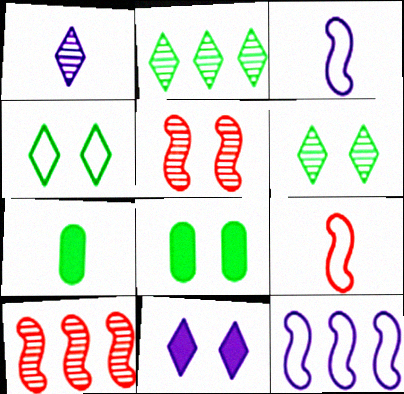[[1, 7, 9]]